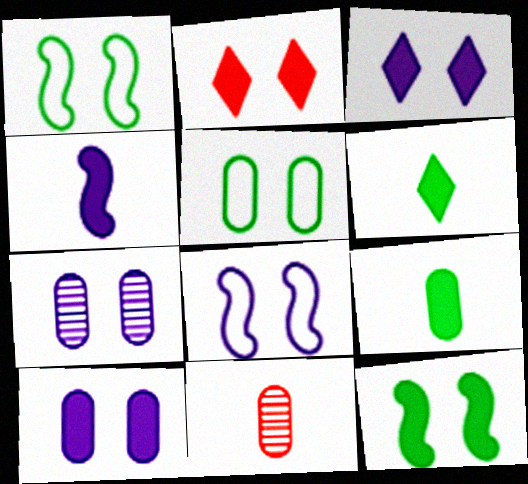[[1, 2, 7], 
[2, 10, 12], 
[3, 7, 8]]